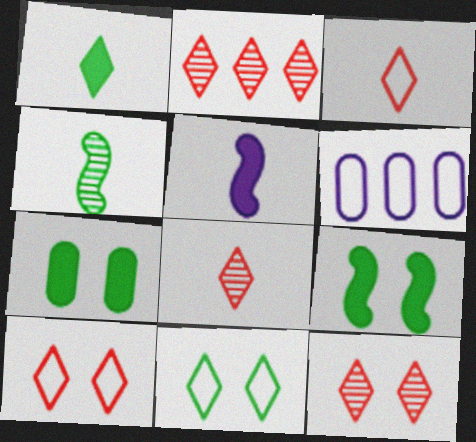[[2, 8, 12], 
[6, 8, 9]]